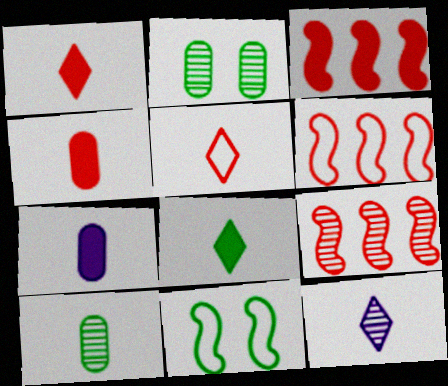[[2, 9, 12], 
[3, 6, 9], 
[5, 8, 12]]